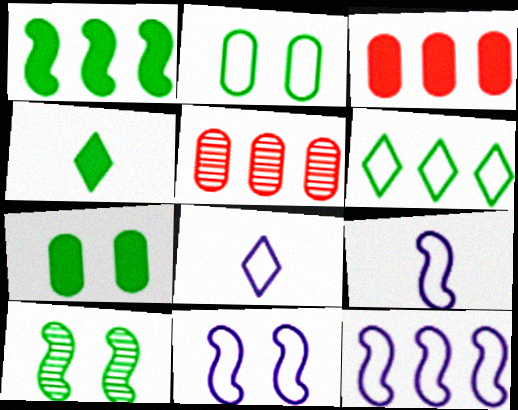[[1, 4, 7], 
[3, 8, 10], 
[4, 5, 11], 
[9, 11, 12]]